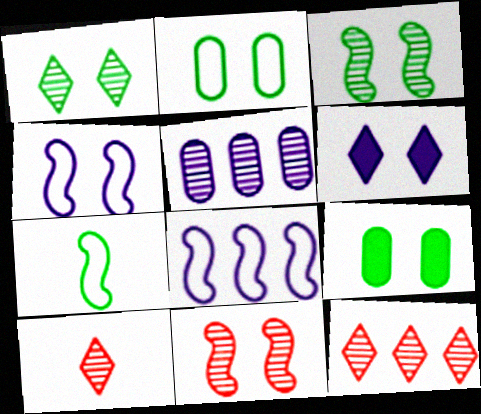[[2, 6, 11], 
[3, 5, 10], 
[8, 9, 10]]